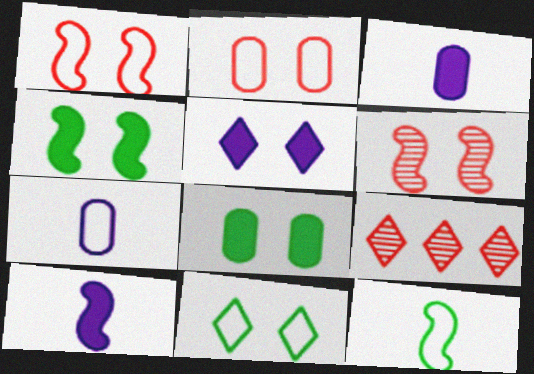[[4, 7, 9]]